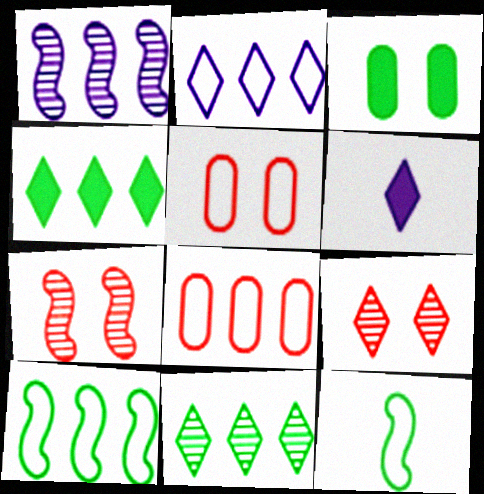[[1, 4, 8], 
[2, 5, 12], 
[2, 8, 10], 
[3, 11, 12]]